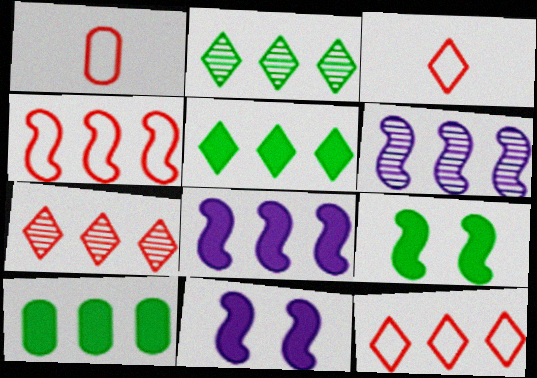[[1, 2, 11], 
[6, 10, 12]]